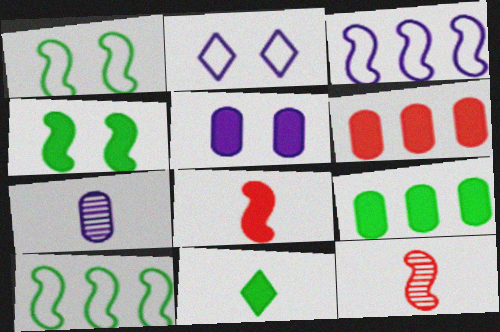[[2, 9, 12], 
[3, 4, 12], 
[4, 9, 11]]